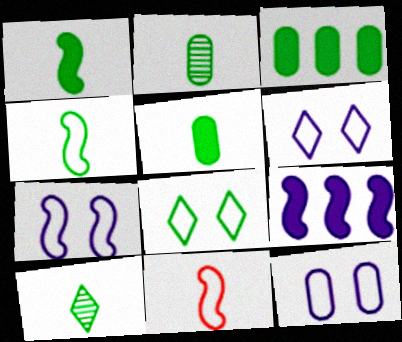[[4, 5, 10], 
[6, 7, 12]]